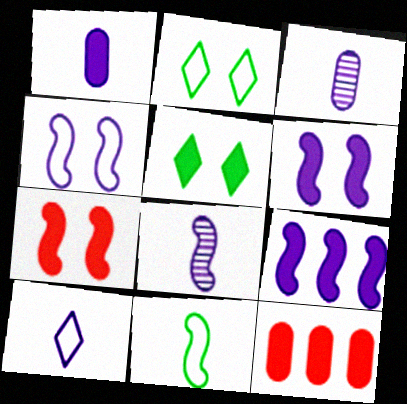[[1, 8, 10], 
[2, 8, 12], 
[4, 8, 9]]